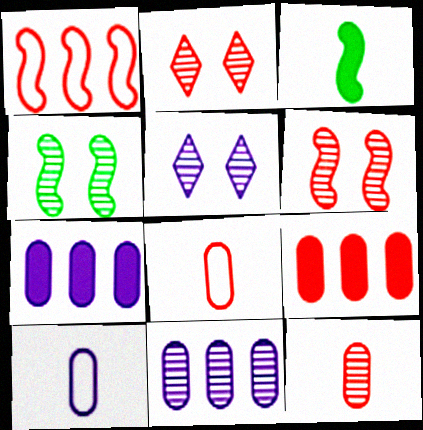[]